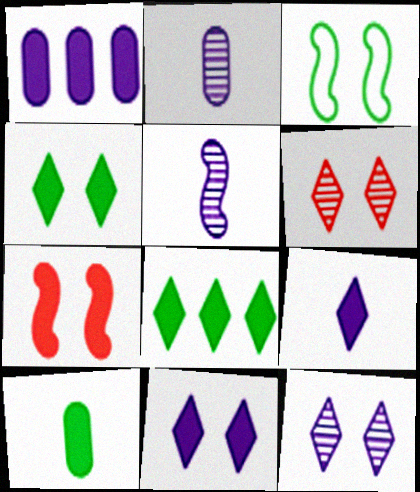[]